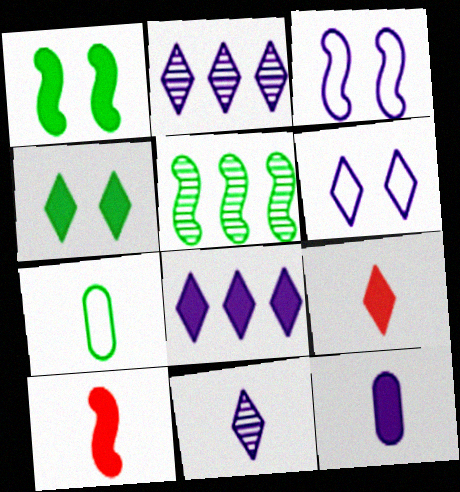[[2, 3, 12], 
[3, 5, 10], 
[4, 5, 7], 
[4, 8, 9], 
[6, 8, 11], 
[7, 10, 11]]